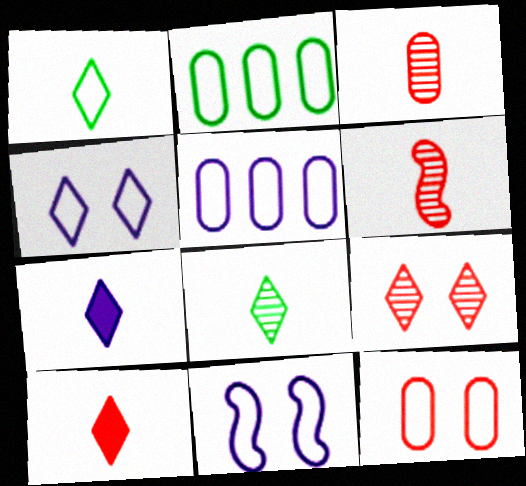[]